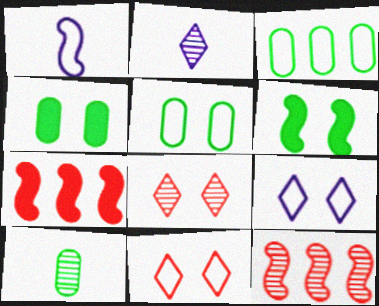[[1, 3, 11], 
[1, 6, 12], 
[2, 5, 7], 
[3, 4, 10], 
[7, 9, 10]]